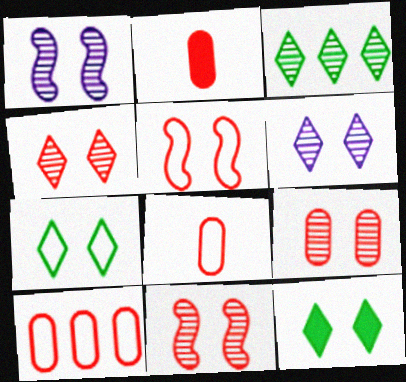[[2, 9, 10], 
[4, 9, 11]]